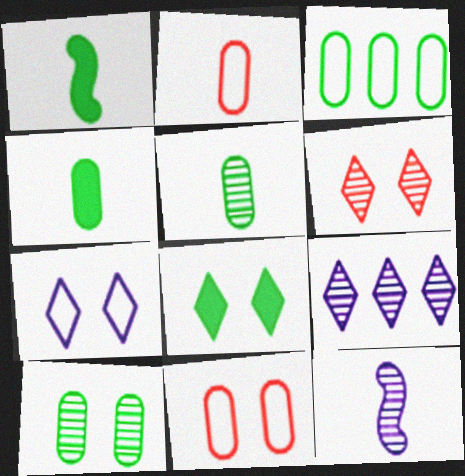[[1, 9, 11], 
[3, 4, 10], 
[6, 7, 8]]